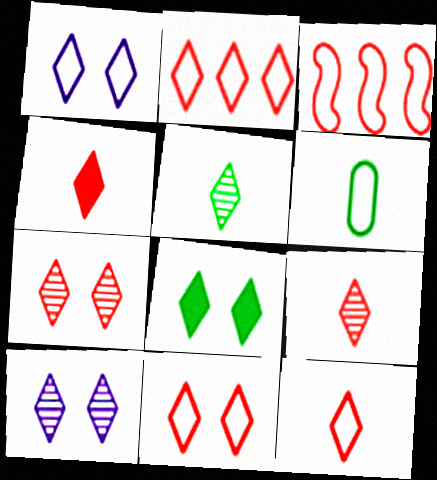[[1, 3, 6], 
[1, 7, 8], 
[2, 4, 7], 
[2, 11, 12], 
[4, 9, 12], 
[8, 10, 11]]